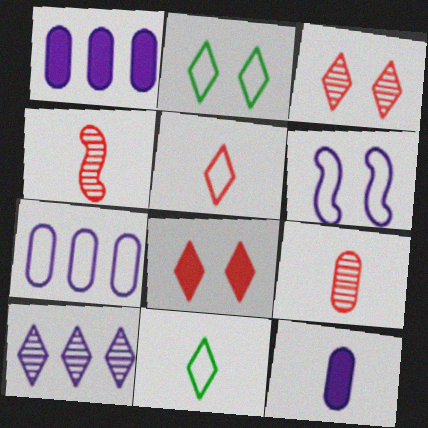[[1, 2, 4], 
[4, 11, 12], 
[6, 10, 12], 
[8, 10, 11]]